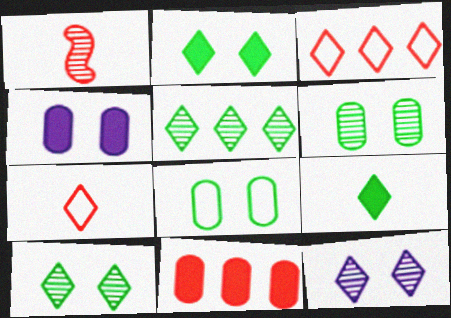[[3, 9, 12]]